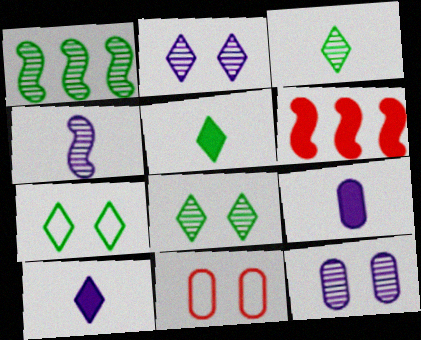[[1, 10, 11]]